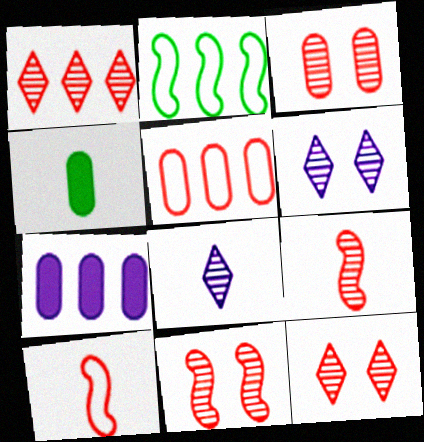[[1, 2, 7], 
[1, 3, 9], 
[3, 11, 12], 
[4, 8, 10]]